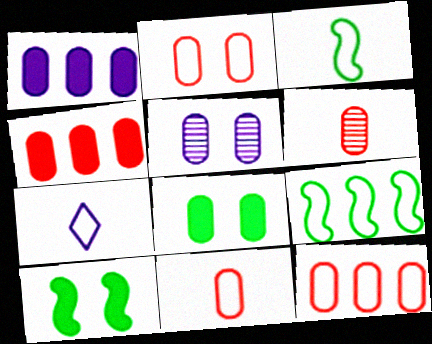[[2, 4, 6], 
[2, 5, 8], 
[2, 7, 9], 
[2, 11, 12], 
[3, 7, 11]]